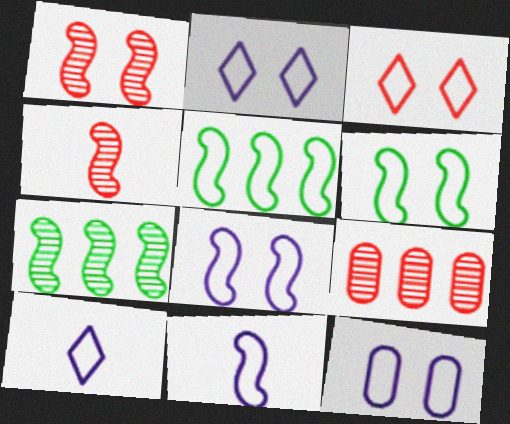[[2, 8, 12], 
[3, 6, 12]]